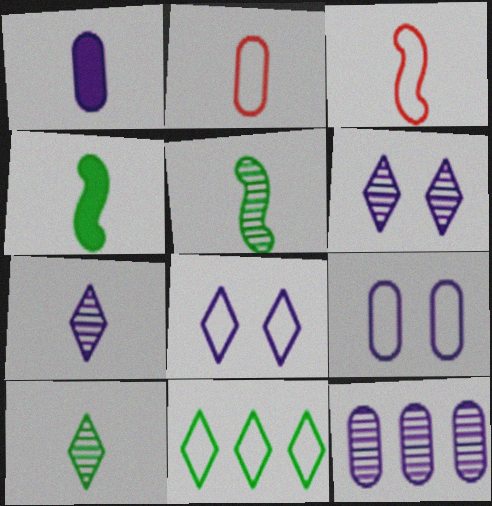[[1, 3, 10], 
[1, 9, 12], 
[2, 4, 7], 
[3, 9, 11]]